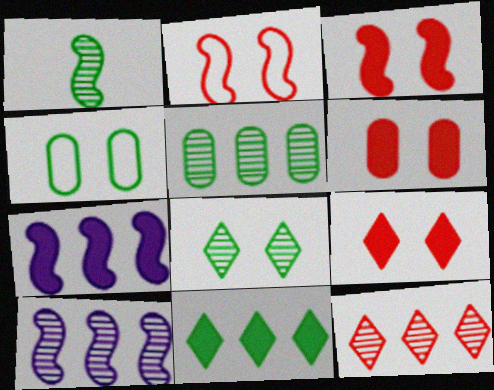[[1, 2, 7], 
[1, 4, 11], 
[1, 5, 8], 
[3, 6, 9], 
[5, 10, 12]]